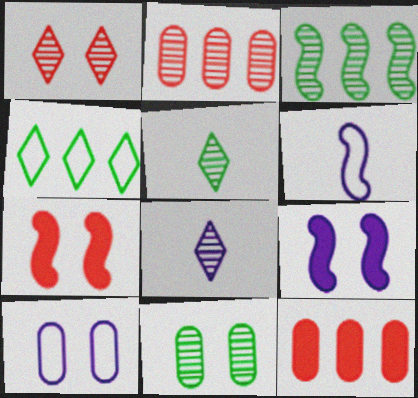[[3, 5, 11], 
[3, 6, 7]]